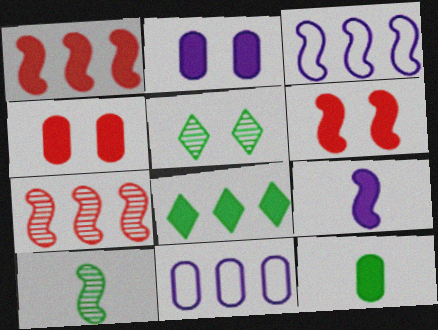[[3, 6, 10], 
[4, 8, 9], 
[7, 8, 11]]